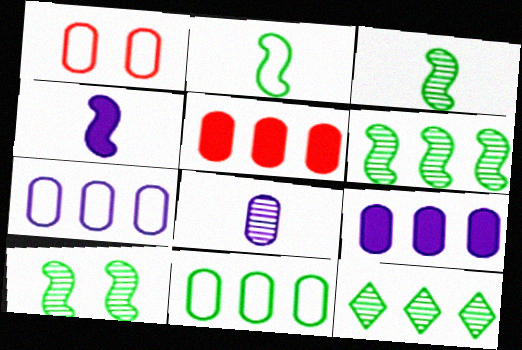[[1, 4, 12], 
[3, 6, 10]]